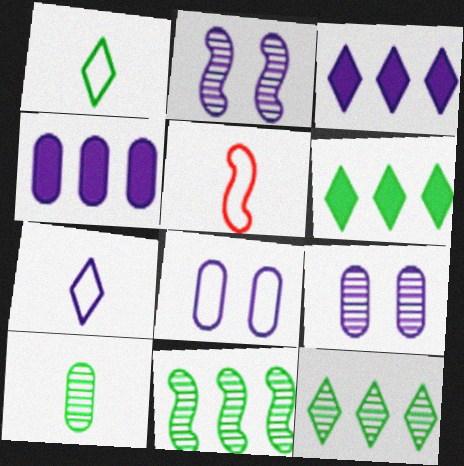[[2, 4, 7], 
[5, 6, 9]]